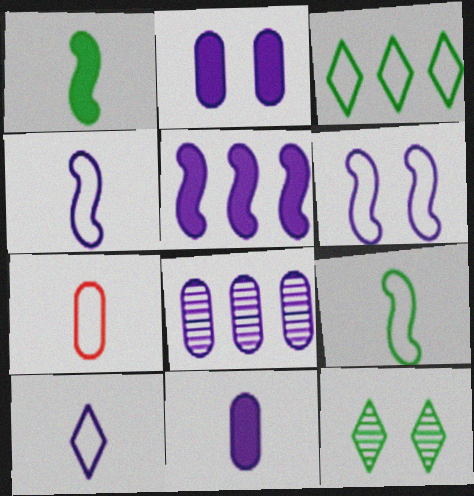[[3, 6, 7], 
[5, 7, 12], 
[7, 9, 10]]